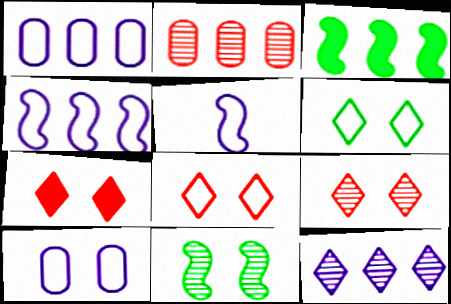[[7, 8, 9], 
[7, 10, 11]]